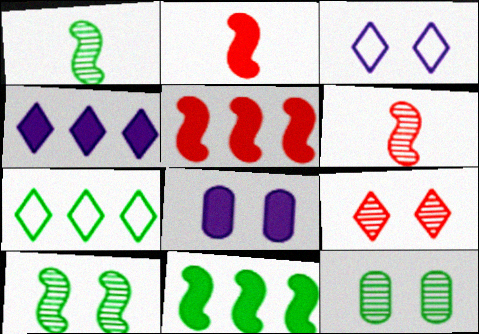[[6, 7, 8]]